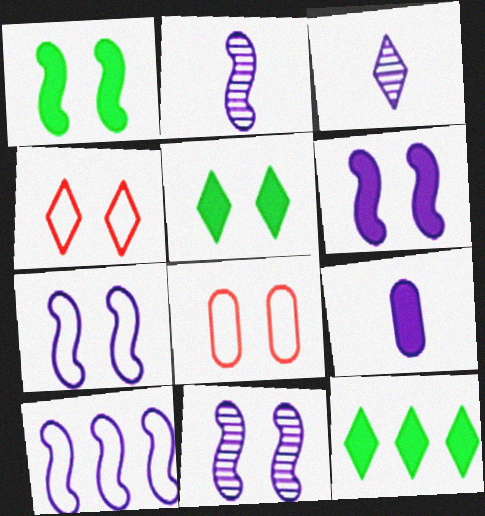[[2, 6, 10], 
[2, 8, 12], 
[3, 4, 12], 
[5, 8, 11], 
[6, 7, 11]]